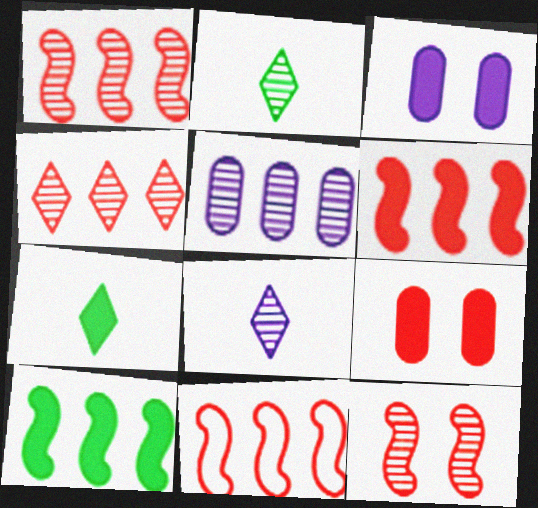[[1, 6, 11], 
[2, 3, 11], 
[2, 5, 12], 
[3, 6, 7]]